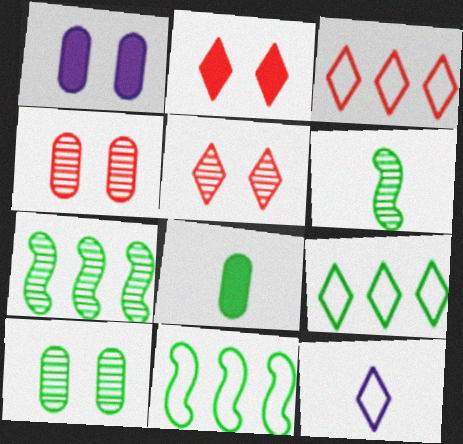[[1, 3, 6]]